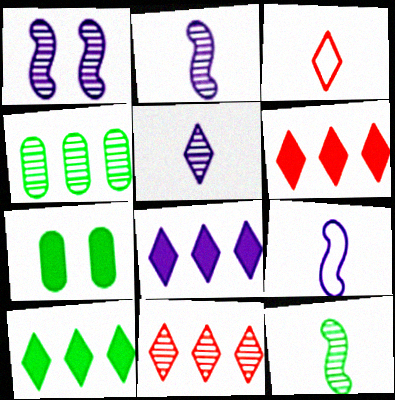[[6, 8, 10], 
[7, 9, 11]]